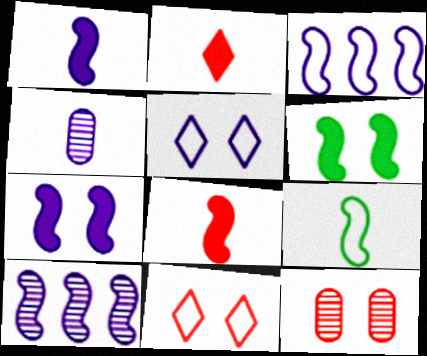[[2, 4, 9], 
[5, 6, 12]]